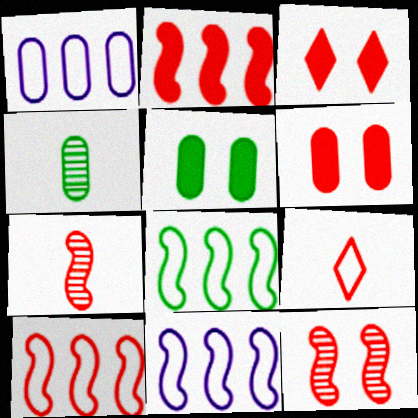[[1, 4, 6], 
[3, 4, 11], 
[8, 10, 11]]